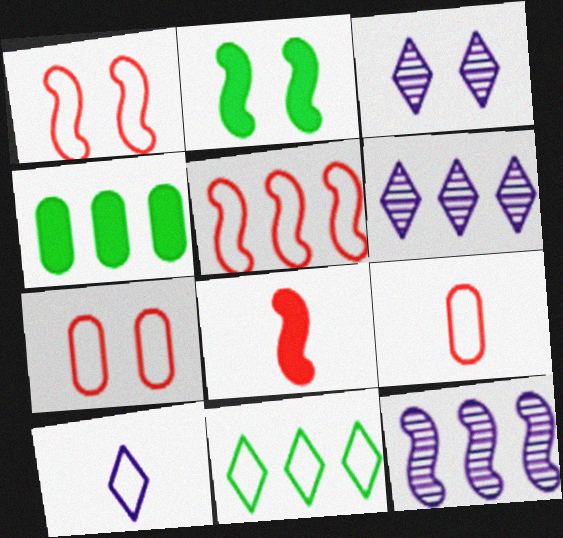[[2, 3, 7], 
[2, 6, 9], 
[4, 5, 6]]